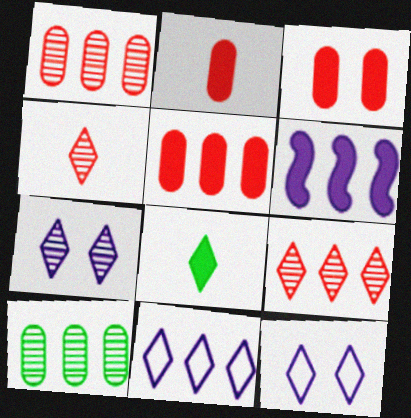[[2, 3, 5], 
[3, 6, 8], 
[8, 9, 12]]